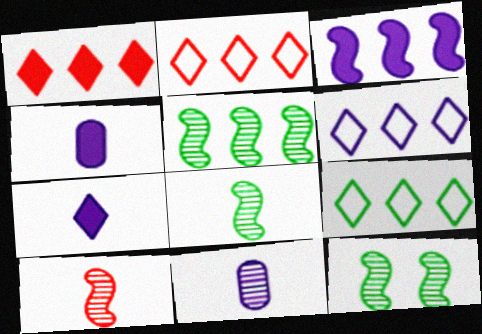[[2, 4, 12], 
[2, 6, 9], 
[5, 8, 12]]